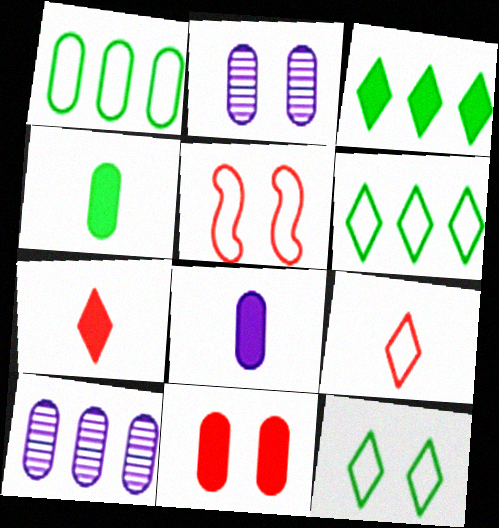[]